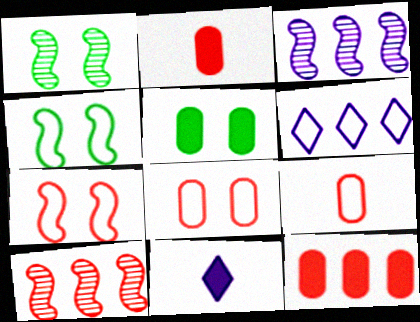[[1, 2, 6], 
[4, 6, 9]]